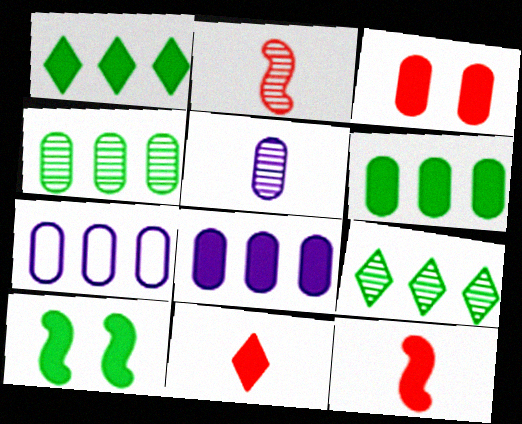[[8, 10, 11]]